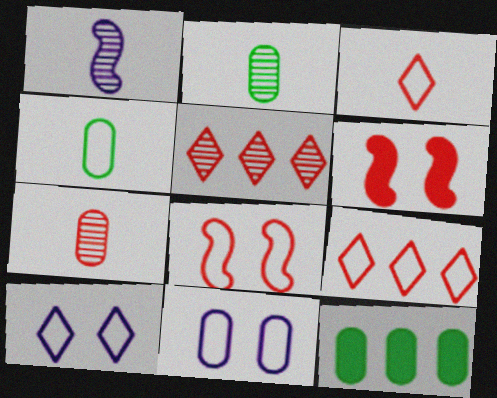[[6, 7, 9], 
[7, 11, 12]]